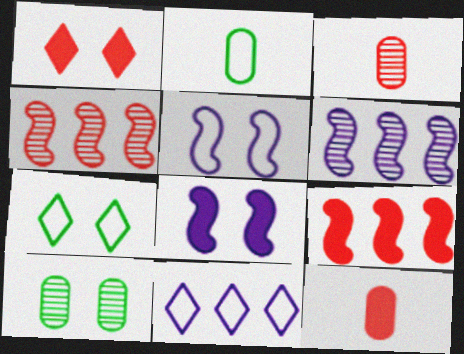[[1, 2, 6], 
[1, 5, 10], 
[1, 9, 12], 
[6, 7, 12]]